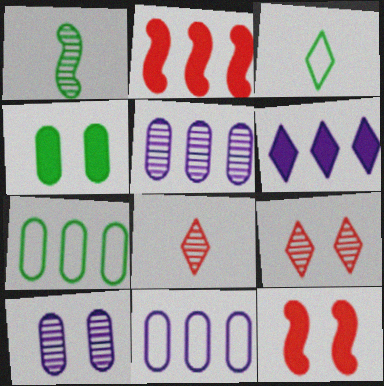[[1, 5, 9], 
[2, 3, 10], 
[3, 5, 12], 
[3, 6, 9]]